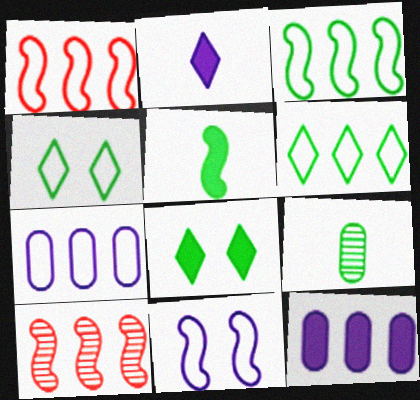[[1, 6, 7], 
[3, 8, 9], 
[5, 10, 11], 
[6, 10, 12]]